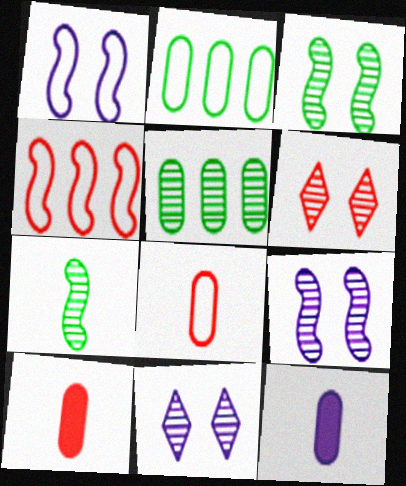[[4, 6, 10]]